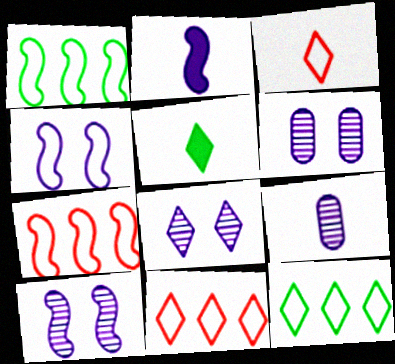[[5, 6, 7], 
[5, 8, 11], 
[6, 8, 10]]